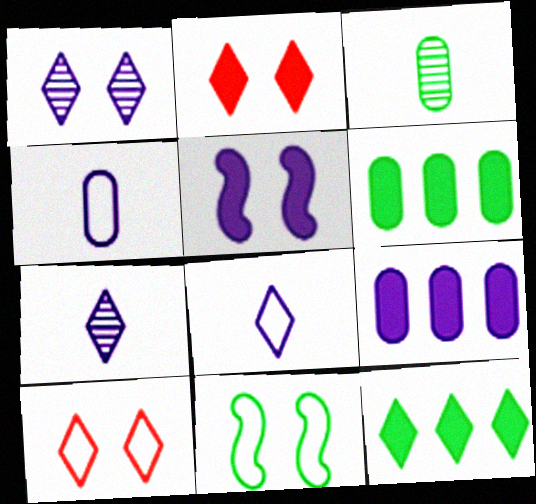[[3, 11, 12], 
[7, 10, 12]]